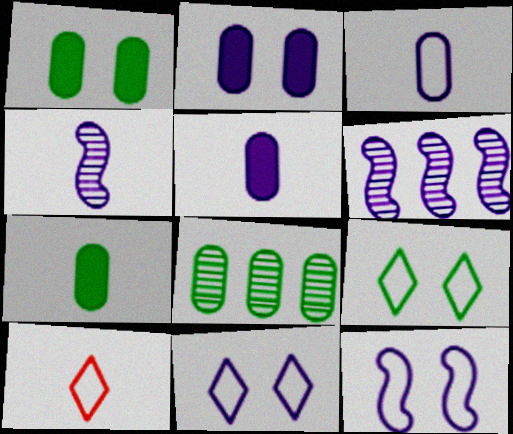[[1, 6, 10], 
[4, 7, 10], 
[5, 6, 11]]